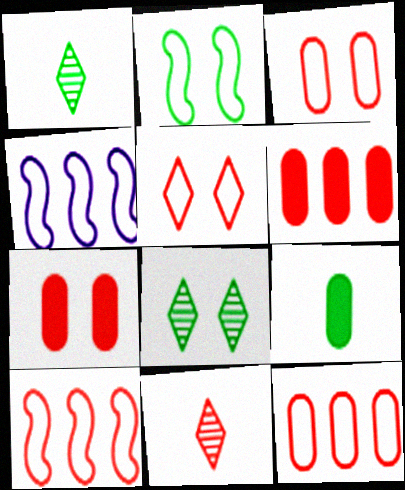[[1, 4, 7], 
[7, 10, 11]]